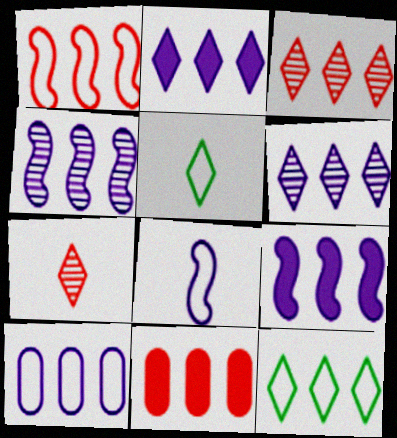[[1, 3, 11], 
[1, 10, 12], 
[2, 3, 12], 
[2, 4, 10], 
[4, 11, 12], 
[6, 9, 10]]